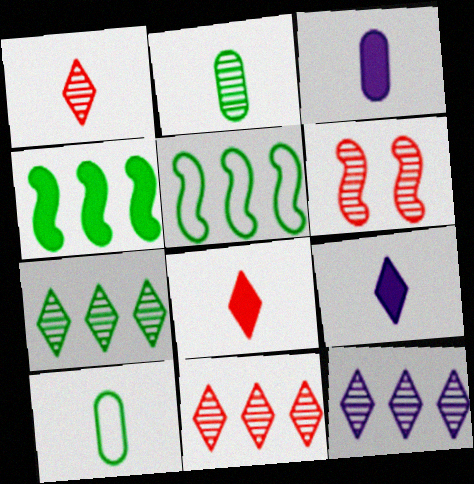[[2, 6, 12], 
[7, 11, 12]]